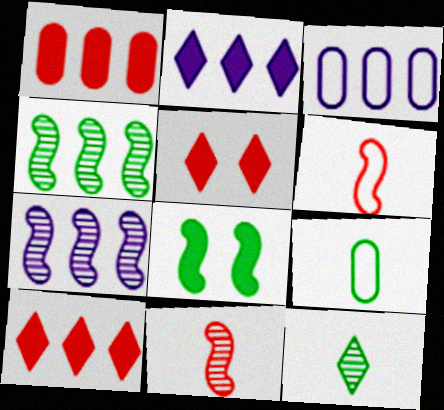[[2, 3, 7], 
[3, 4, 10], 
[5, 7, 9], 
[6, 7, 8]]